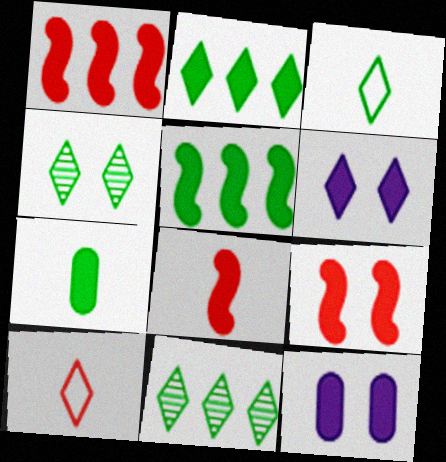[[1, 6, 7], 
[1, 8, 9], 
[2, 3, 4], 
[2, 8, 12], 
[6, 10, 11]]